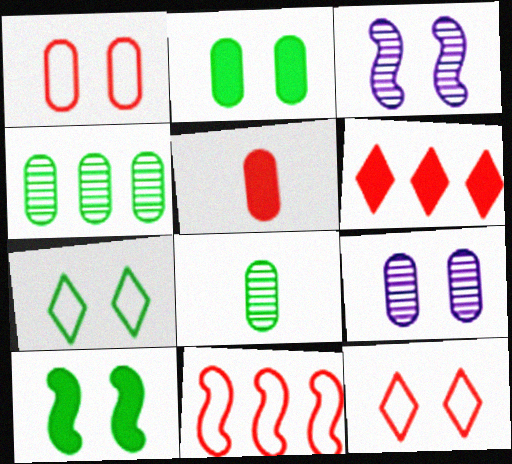[[1, 2, 9], 
[2, 3, 12], 
[9, 10, 12]]